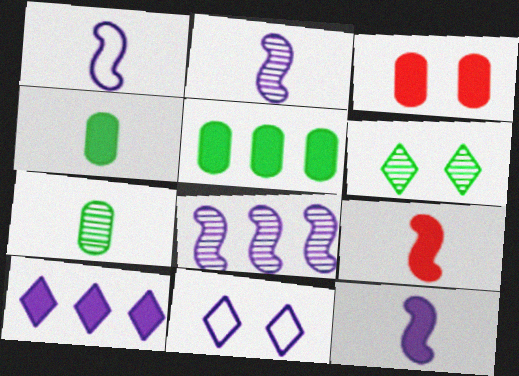[[1, 2, 12]]